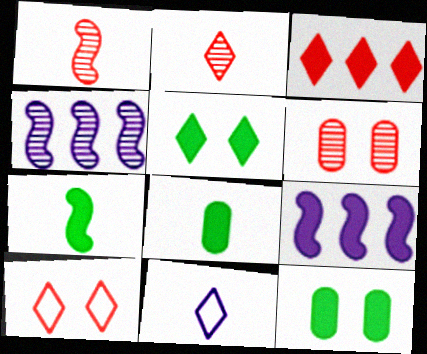[[1, 8, 11], 
[2, 3, 10], 
[4, 8, 10]]